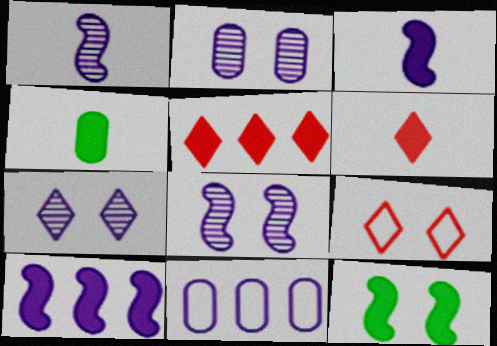[[2, 7, 8], 
[2, 9, 12], 
[3, 4, 6], 
[3, 7, 11]]